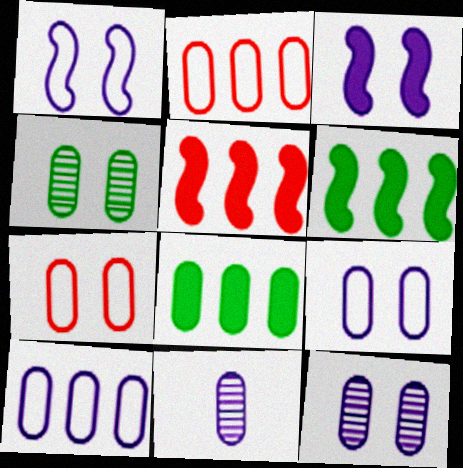[[7, 8, 11]]